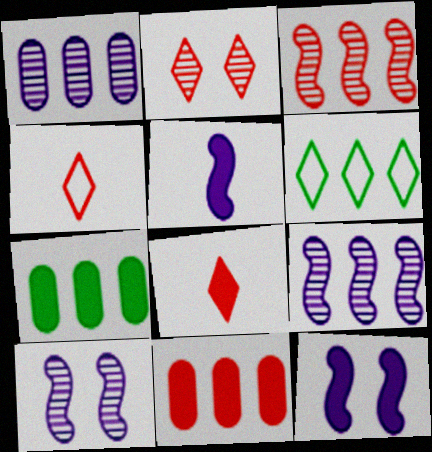[[4, 7, 10], 
[6, 9, 11], 
[7, 8, 12]]